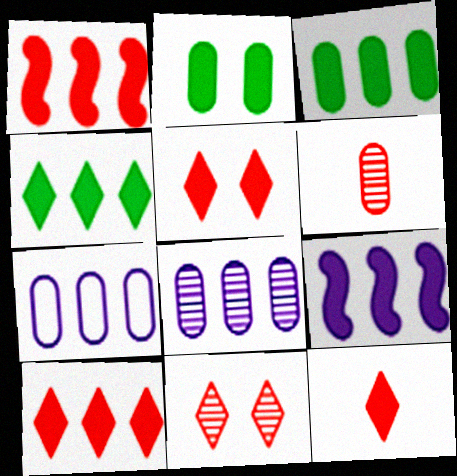[[2, 6, 7], 
[2, 9, 12], 
[3, 9, 10], 
[5, 10, 12]]